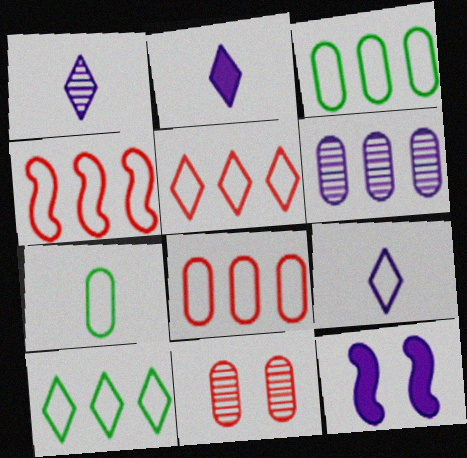[[1, 2, 9], 
[4, 5, 8], 
[6, 9, 12]]